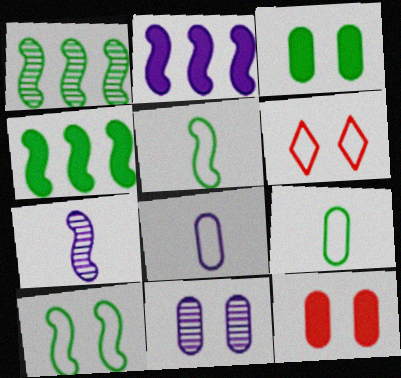[]